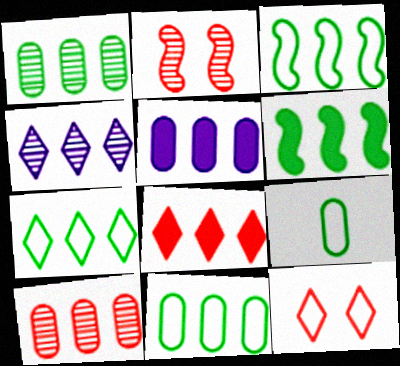[[1, 6, 7], 
[3, 7, 11], 
[4, 7, 8], 
[5, 6, 8], 
[5, 10, 11]]